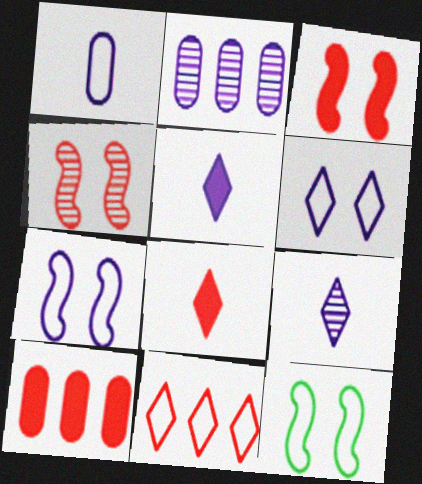[[1, 11, 12], 
[2, 5, 7], 
[2, 8, 12], 
[3, 8, 10], 
[9, 10, 12]]